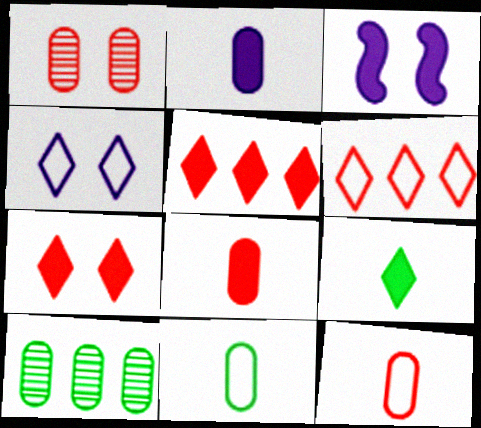[]